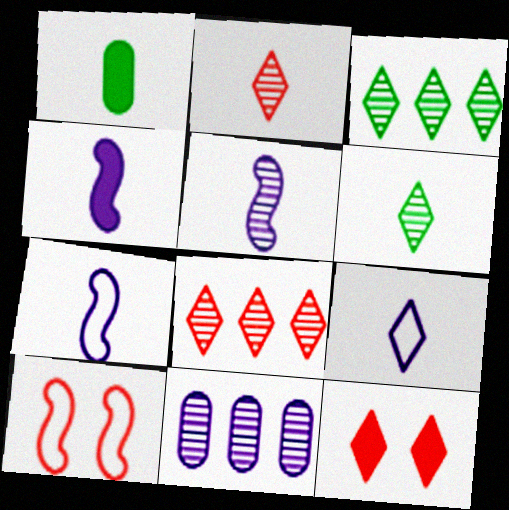[[1, 2, 7], 
[3, 9, 12], 
[4, 5, 7]]